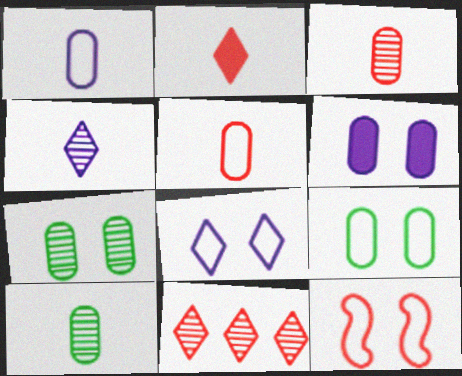[[8, 9, 12]]